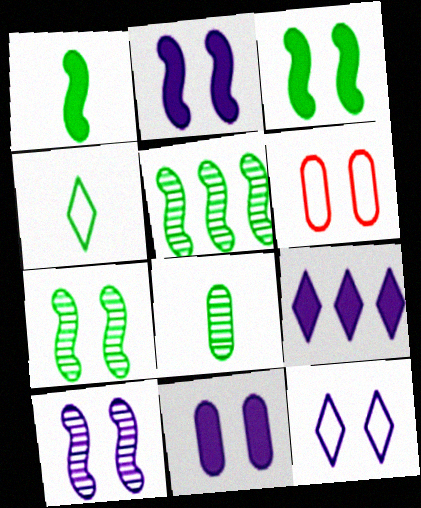[[1, 4, 8], 
[10, 11, 12]]